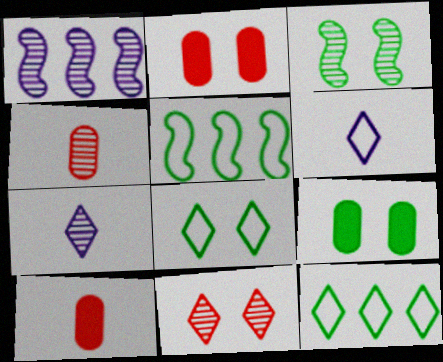[[1, 8, 10], 
[2, 5, 7], 
[3, 8, 9]]